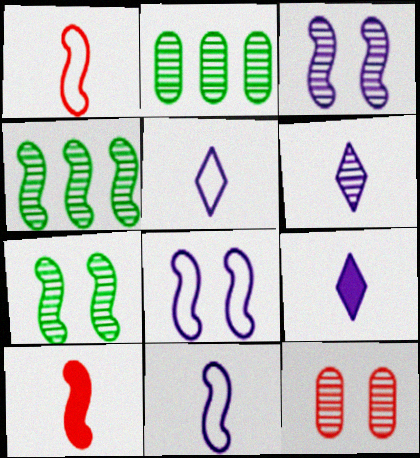[[4, 6, 12], 
[4, 8, 10], 
[5, 6, 9]]